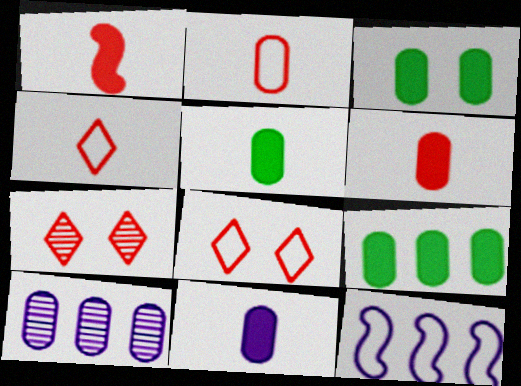[[2, 3, 10], 
[3, 5, 9], 
[5, 6, 11], 
[5, 7, 12]]